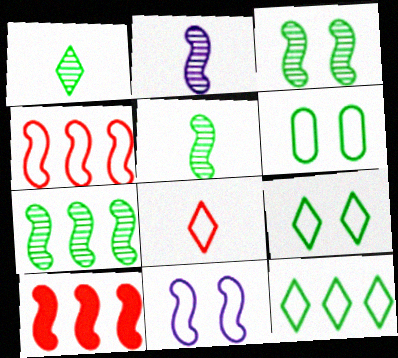[[3, 5, 7], 
[5, 10, 11]]